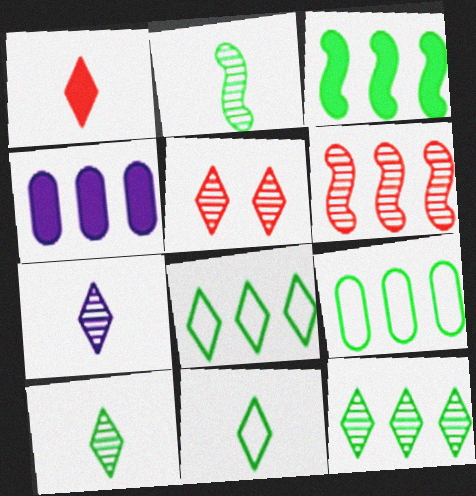[[1, 7, 11], 
[3, 9, 12], 
[4, 6, 8], 
[5, 7, 12]]